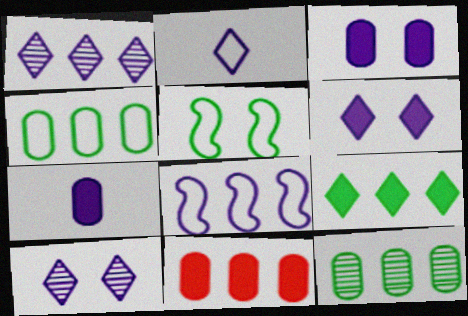[[1, 2, 6], 
[7, 8, 10]]